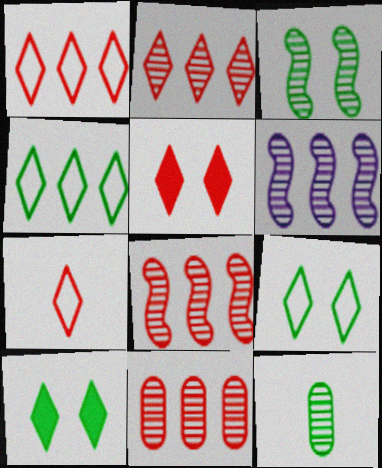[[2, 5, 7], 
[2, 8, 11]]